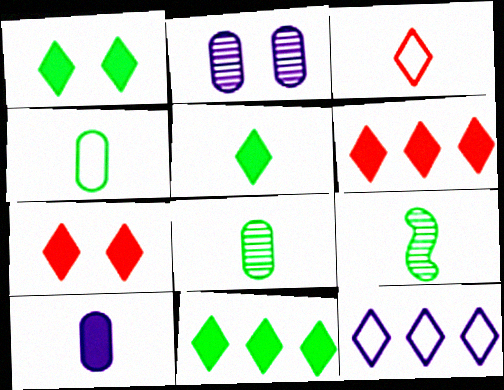[[1, 5, 11], 
[3, 9, 10], 
[4, 5, 9]]